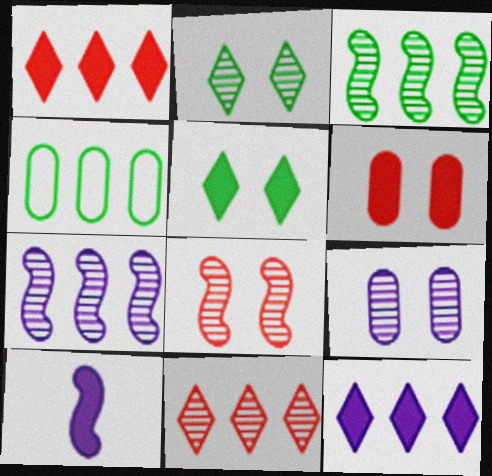[[1, 4, 7], 
[2, 8, 9]]